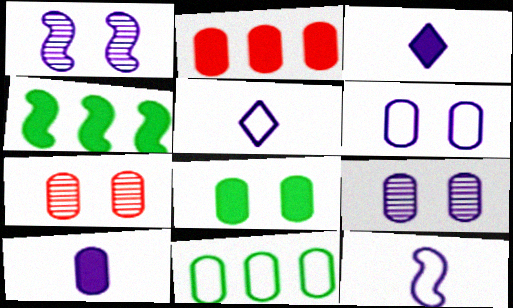[[2, 8, 10], 
[4, 5, 7], 
[6, 7, 8], 
[7, 10, 11]]